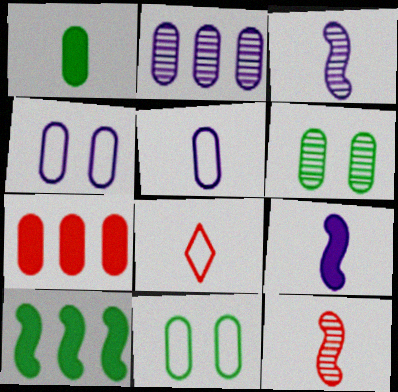[[1, 3, 8], 
[5, 6, 7]]